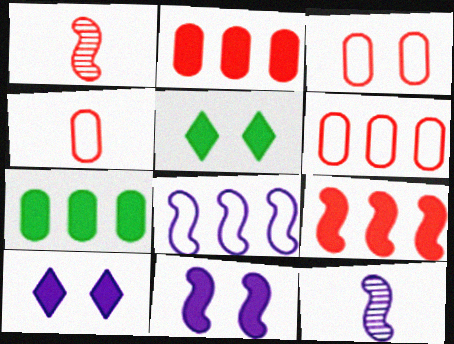[[3, 4, 6], 
[5, 6, 12], 
[8, 11, 12]]